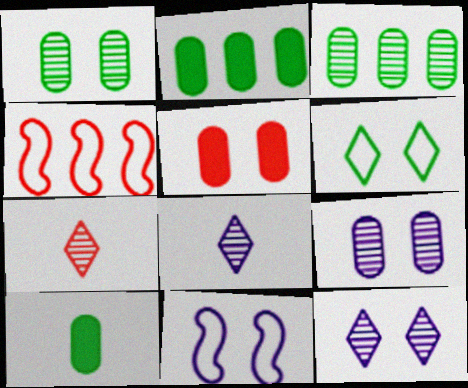[[2, 7, 11], 
[4, 5, 7], 
[4, 10, 12]]